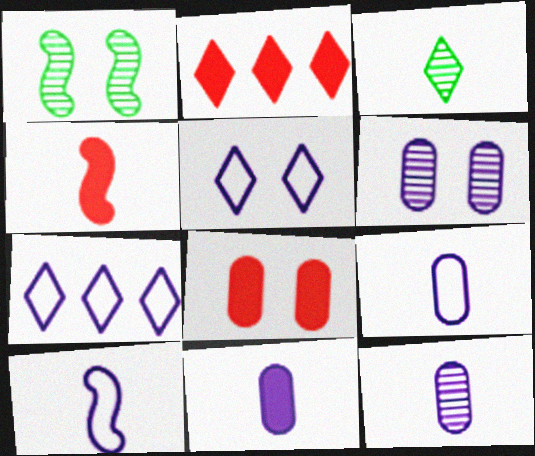[[1, 2, 9], 
[1, 5, 8], 
[2, 3, 5], 
[2, 4, 8], 
[3, 4, 9], 
[9, 11, 12]]